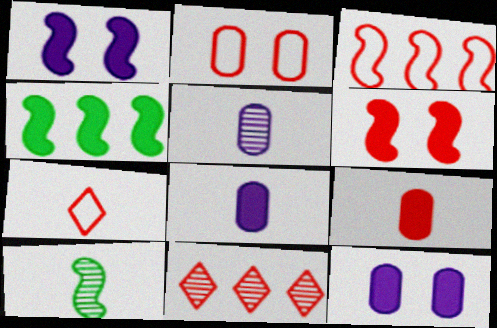[[1, 3, 10], 
[2, 3, 7], 
[7, 8, 10]]